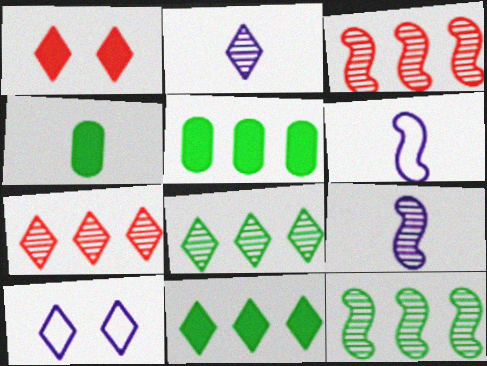[[3, 4, 10]]